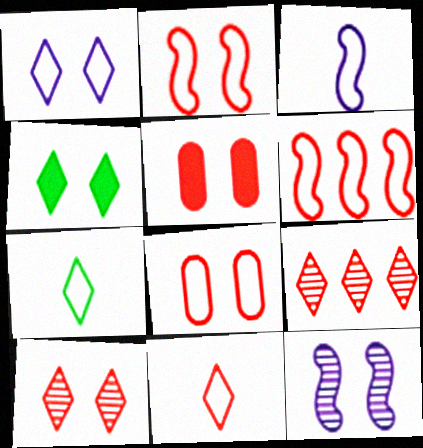[[1, 4, 10], 
[2, 5, 10], 
[4, 8, 12], 
[6, 8, 11]]